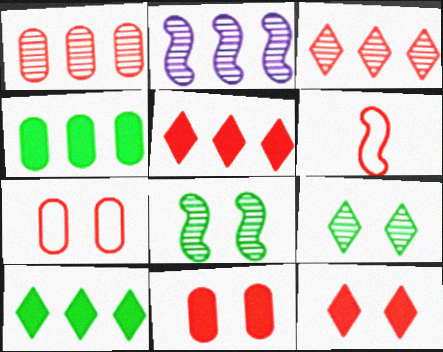[[1, 6, 12], 
[3, 6, 11]]